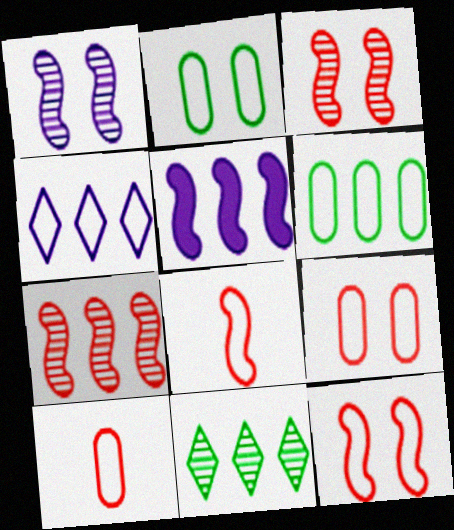[[2, 4, 8]]